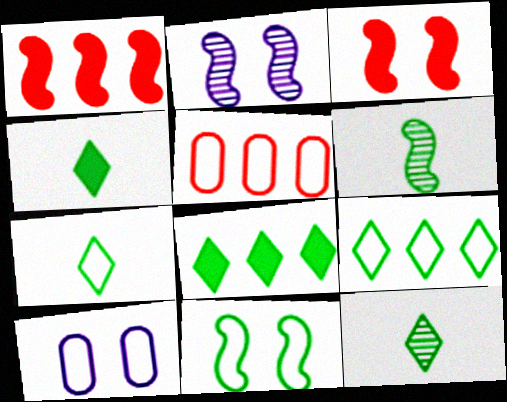[[1, 10, 12], 
[2, 3, 11], 
[2, 4, 5], 
[4, 7, 12]]